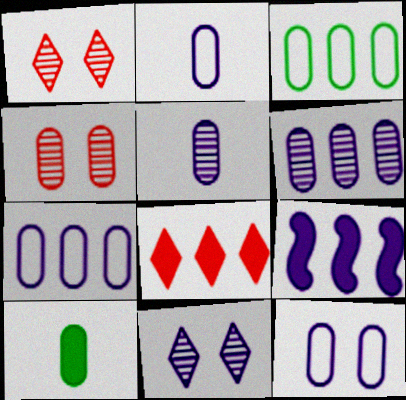[[2, 7, 12], 
[2, 9, 11], 
[4, 7, 10]]